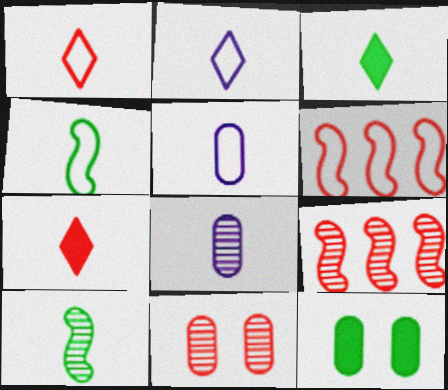[[1, 4, 5], 
[2, 9, 12], 
[4, 7, 8], 
[5, 7, 10], 
[6, 7, 11]]